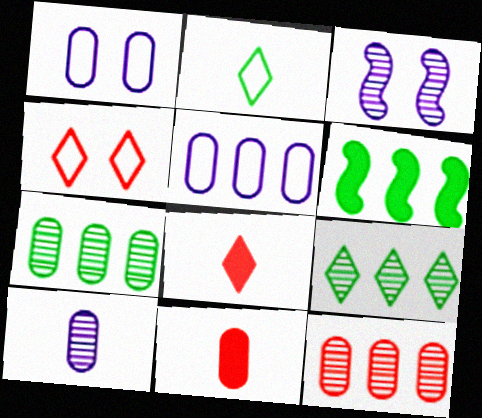[[1, 7, 11], 
[4, 6, 10]]